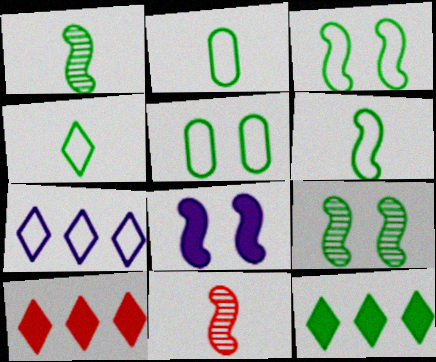[[1, 5, 12], 
[2, 4, 6], 
[2, 9, 12]]